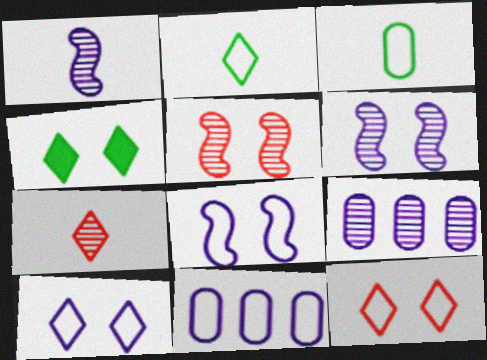[]